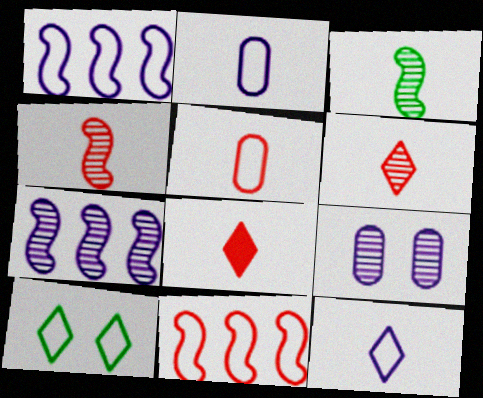[[1, 5, 10], 
[2, 3, 8], 
[2, 10, 11], 
[4, 5, 8]]